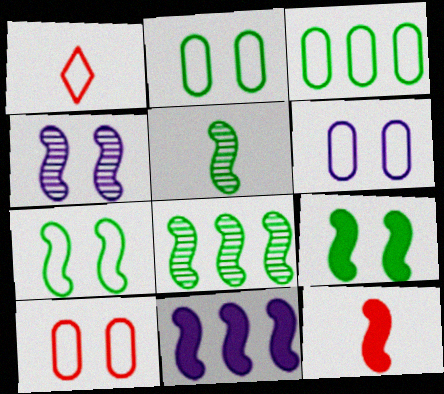[[2, 6, 10], 
[9, 11, 12]]